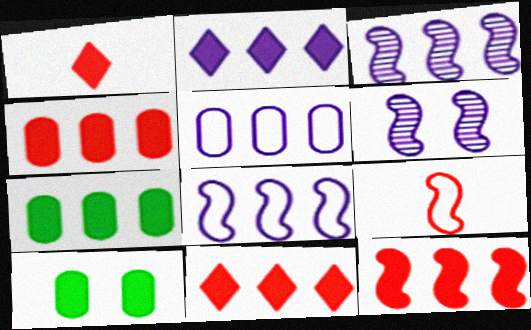[[2, 3, 5], 
[2, 7, 12], 
[4, 11, 12]]